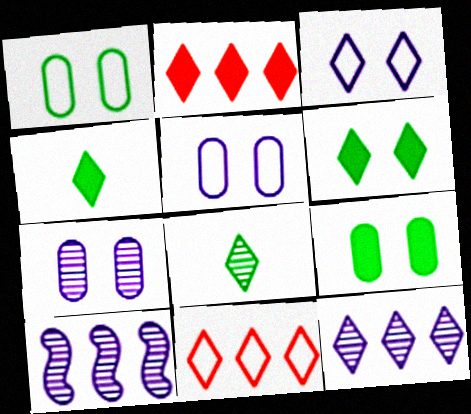[[2, 3, 8]]